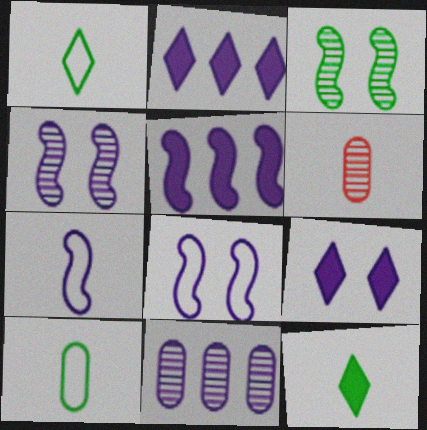[[4, 5, 7], 
[6, 7, 12], 
[7, 9, 11]]